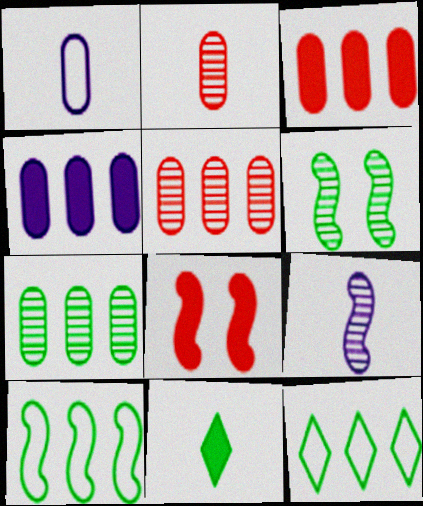[[4, 8, 11], 
[8, 9, 10]]